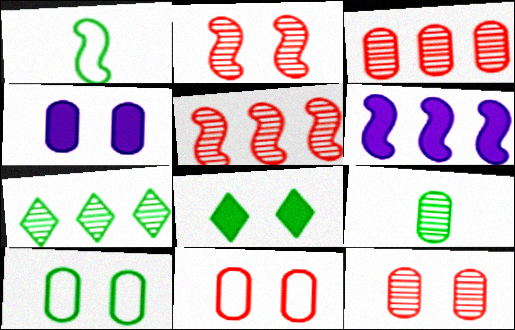[[1, 2, 6], 
[4, 10, 12]]